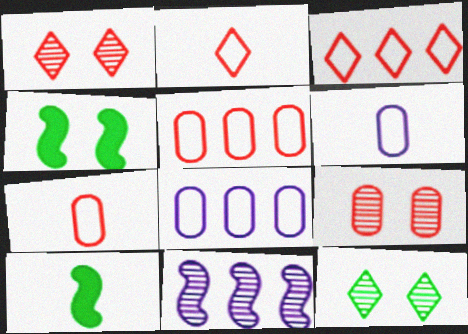[[1, 8, 10]]